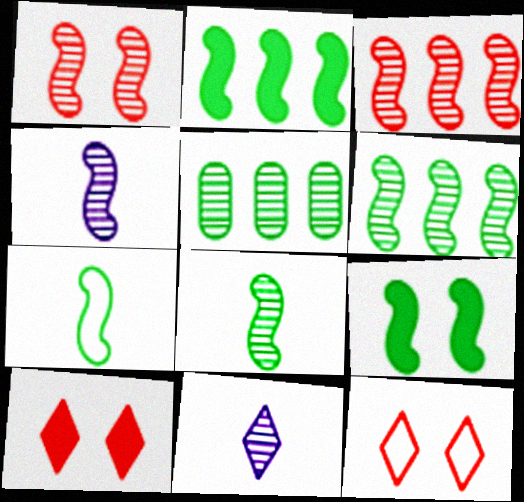[[1, 4, 6], 
[1, 5, 11], 
[6, 7, 9]]